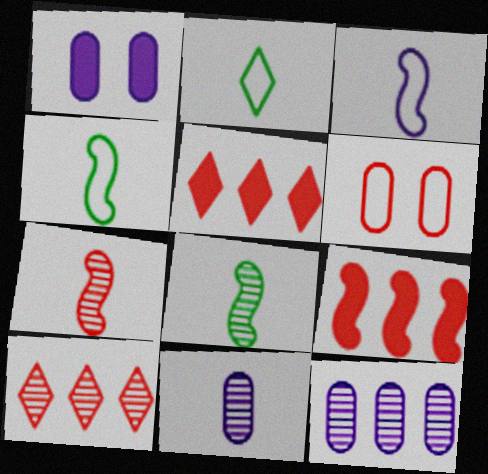[[1, 4, 10], 
[5, 6, 7]]